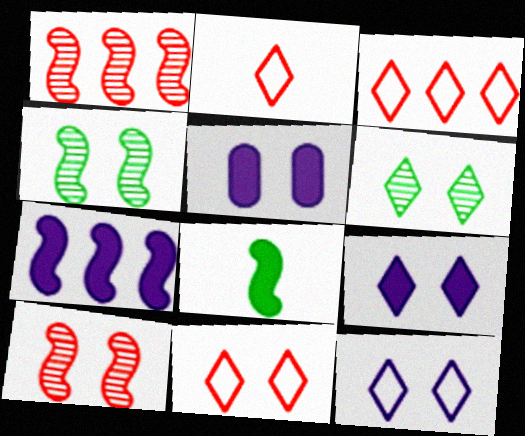[[2, 3, 11], 
[4, 5, 11], 
[6, 9, 11]]